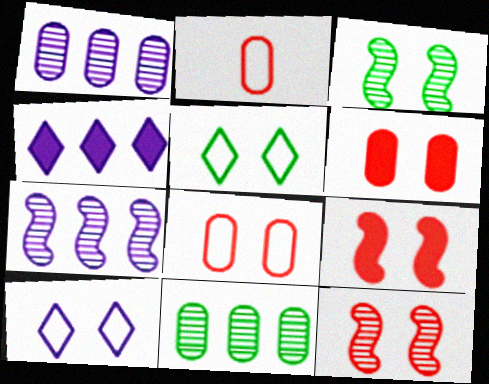[[2, 3, 4], 
[3, 6, 10]]